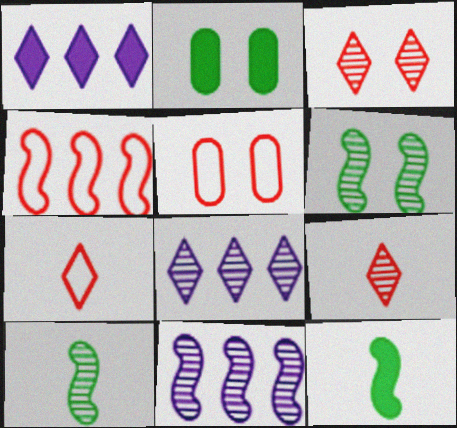[[1, 5, 10], 
[2, 7, 11], 
[4, 5, 7], 
[5, 8, 12]]